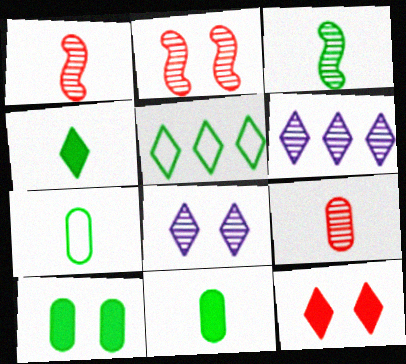[[3, 4, 7], 
[3, 5, 10]]